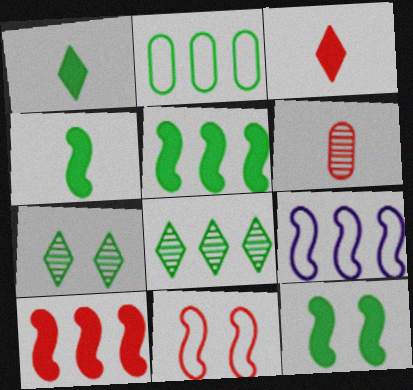[[2, 4, 7], 
[2, 5, 8], 
[4, 5, 12]]